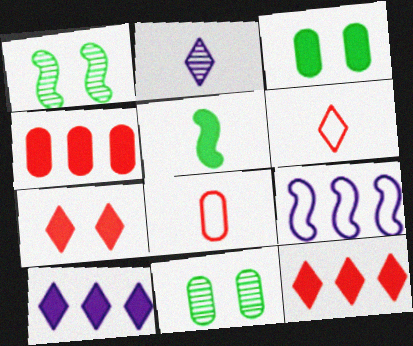[[1, 8, 10], 
[2, 5, 8]]